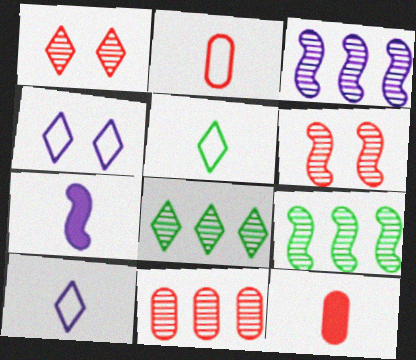[[3, 8, 11], 
[4, 9, 12]]